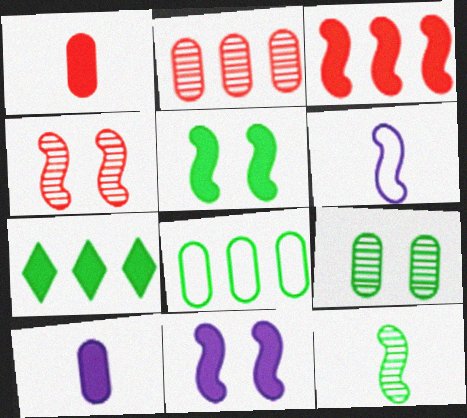[[1, 7, 11]]